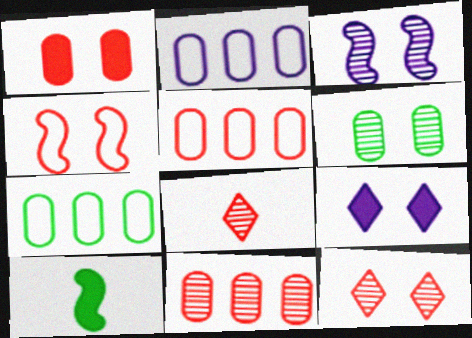[[1, 4, 12], 
[2, 5, 7], 
[2, 10, 12], 
[3, 6, 12], 
[4, 6, 9]]